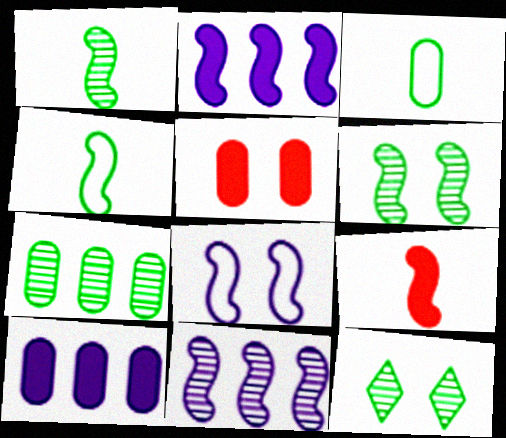[[1, 7, 12], 
[5, 8, 12]]